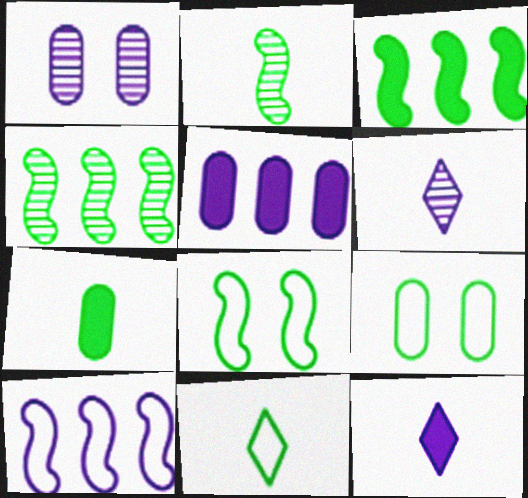[[1, 10, 12], 
[2, 3, 8], 
[2, 7, 11]]